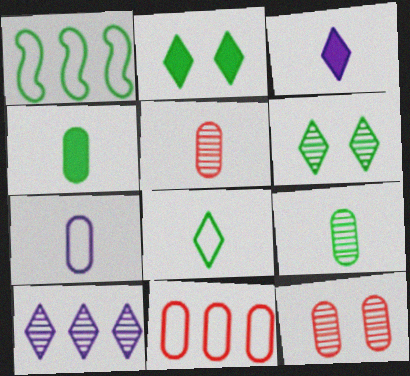[[1, 2, 9], 
[1, 3, 12], 
[1, 4, 6], 
[4, 5, 7]]